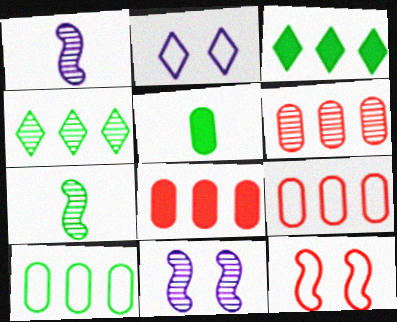[[2, 7, 8], 
[6, 8, 9]]